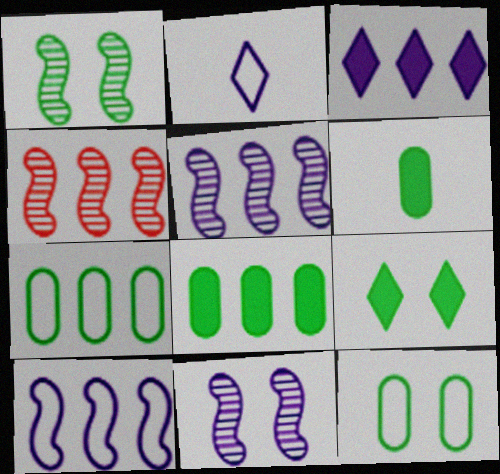[[1, 9, 12], 
[3, 4, 7]]